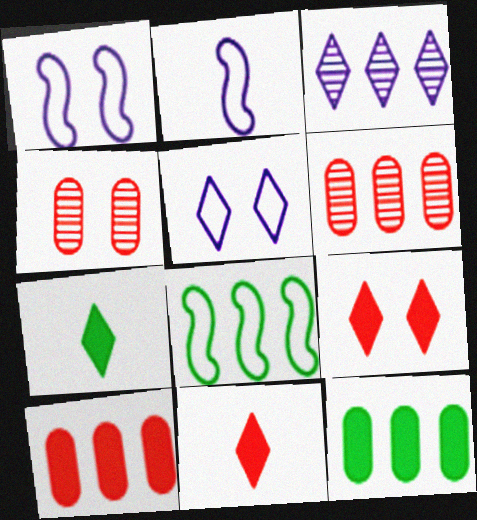[[1, 6, 7], 
[3, 8, 10]]